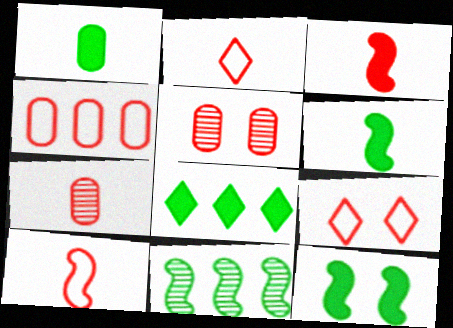[[1, 8, 12], 
[2, 3, 7], 
[4, 9, 10]]